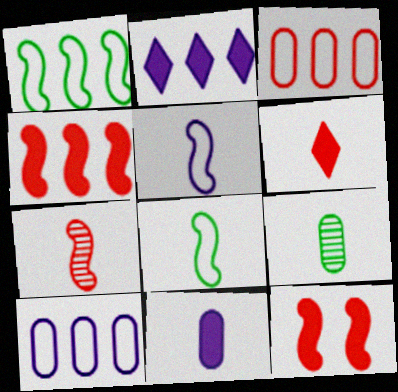[[5, 6, 9]]